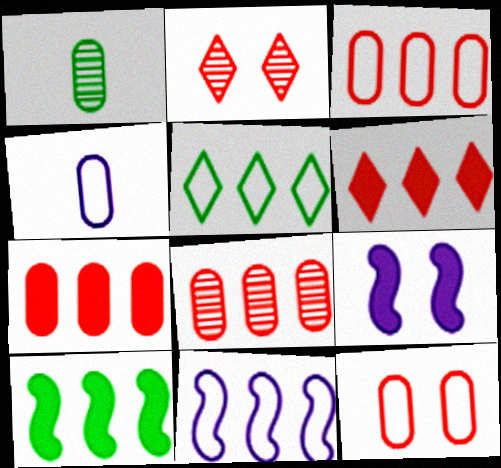[[2, 4, 10], 
[3, 5, 11], 
[3, 7, 8]]